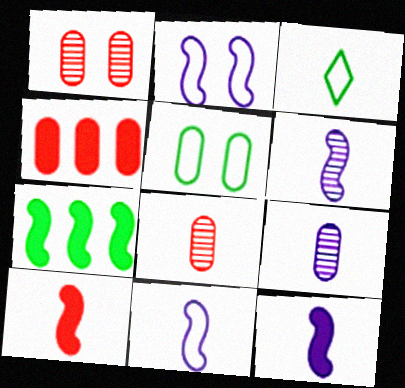[[3, 8, 12], 
[3, 9, 10], 
[4, 5, 9], 
[6, 11, 12]]